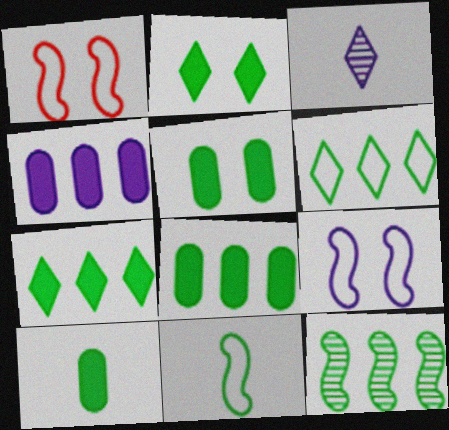[[1, 3, 8], 
[3, 4, 9], 
[5, 8, 10], 
[6, 8, 12]]